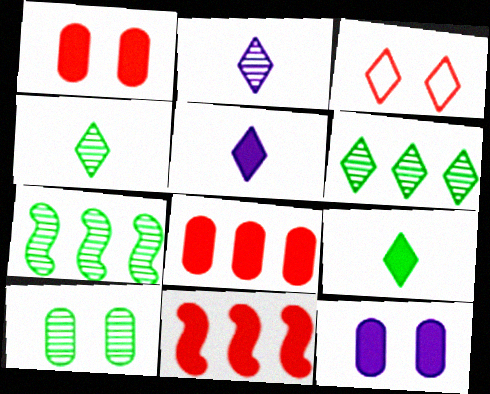[[3, 5, 6], 
[4, 7, 10], 
[9, 11, 12]]